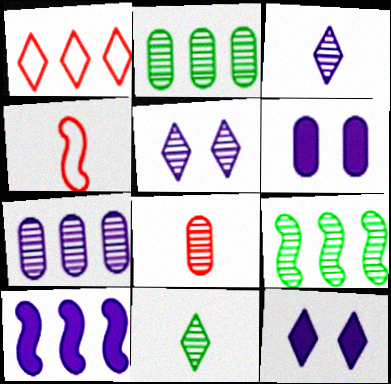[[1, 2, 10], 
[1, 11, 12], 
[2, 4, 12], 
[5, 8, 9]]